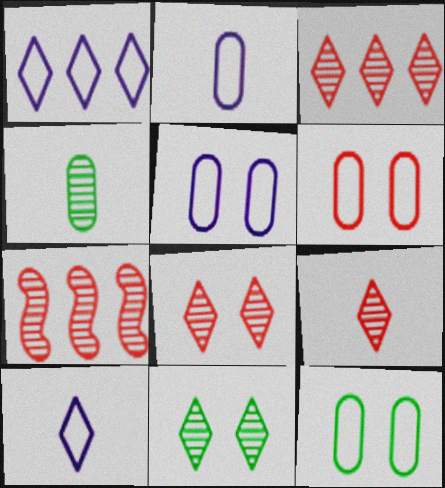[[3, 8, 9], 
[5, 6, 12]]